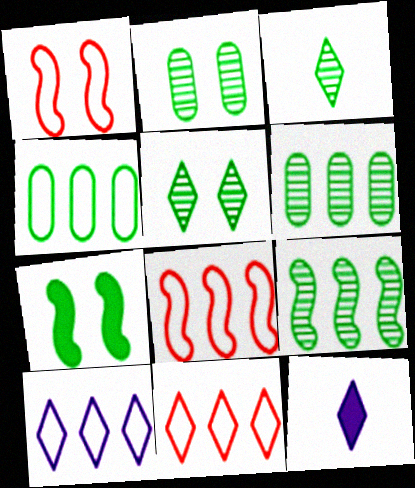[[1, 6, 12], 
[2, 3, 9], 
[2, 8, 12], 
[3, 4, 7], 
[4, 8, 10], 
[5, 11, 12]]